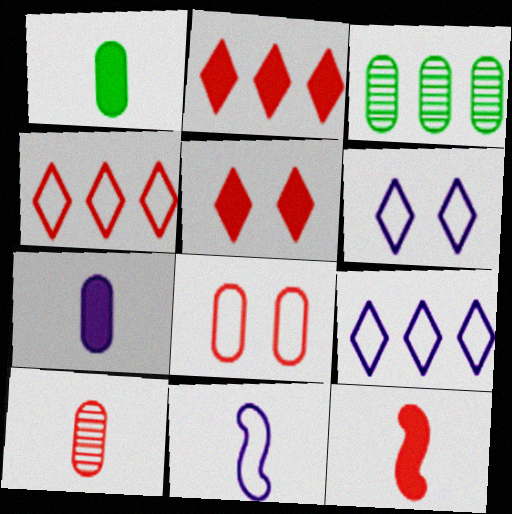[[3, 5, 11], 
[3, 6, 12], 
[3, 7, 8]]